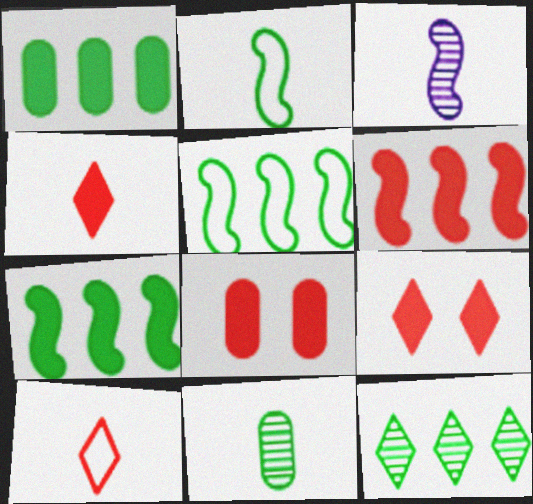[[1, 5, 12], 
[4, 6, 8]]